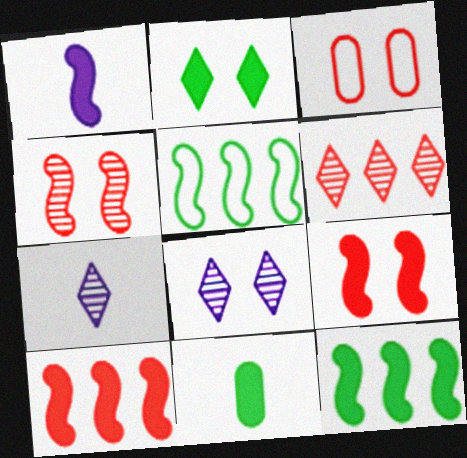[[1, 4, 5], 
[1, 9, 12], 
[2, 11, 12], 
[3, 7, 12]]